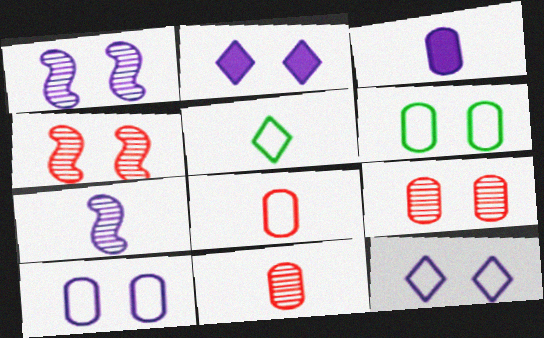[[1, 2, 10], 
[2, 4, 6]]